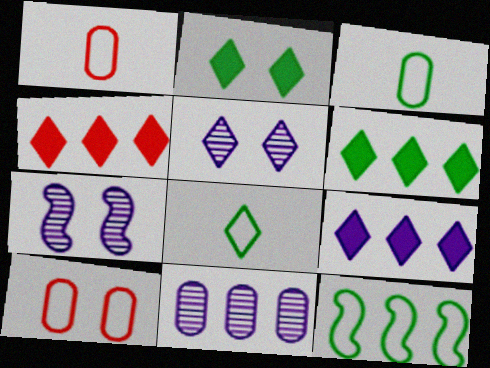[[1, 6, 7], 
[2, 7, 10], 
[3, 4, 7], 
[4, 5, 8], 
[4, 6, 9], 
[4, 11, 12]]